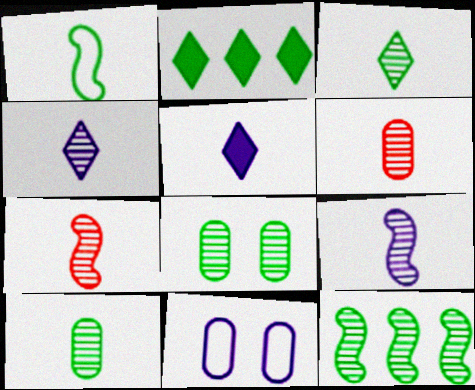[[1, 2, 8], 
[1, 5, 6], 
[2, 7, 11], 
[3, 6, 9], 
[3, 8, 12], 
[4, 7, 10]]